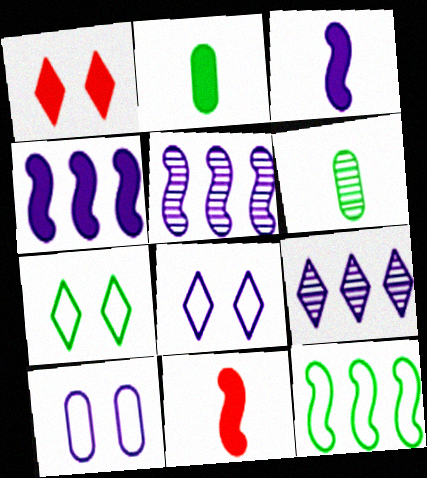[[1, 2, 4], 
[3, 9, 10]]